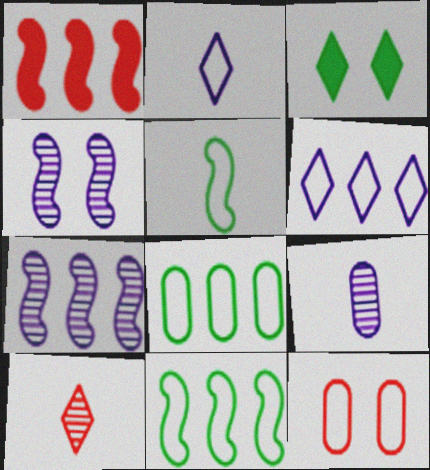[[1, 4, 5], 
[1, 7, 11], 
[1, 10, 12], 
[2, 11, 12], 
[3, 4, 12], 
[3, 6, 10], 
[5, 6, 12]]